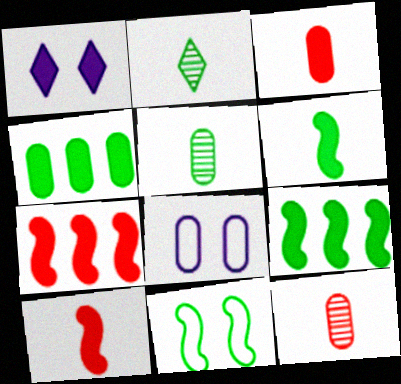[[1, 3, 9], 
[1, 4, 10], 
[2, 4, 11], 
[2, 7, 8], 
[4, 8, 12]]